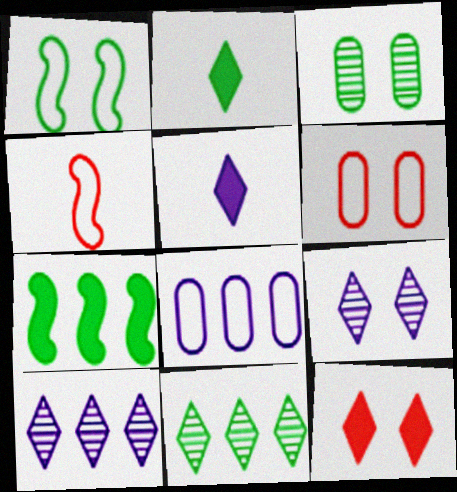[]